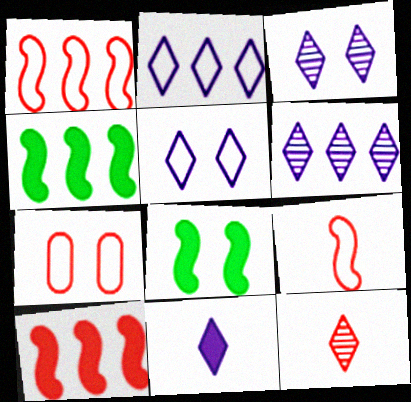[[2, 3, 11], 
[3, 7, 8], 
[5, 6, 11], 
[7, 10, 12]]